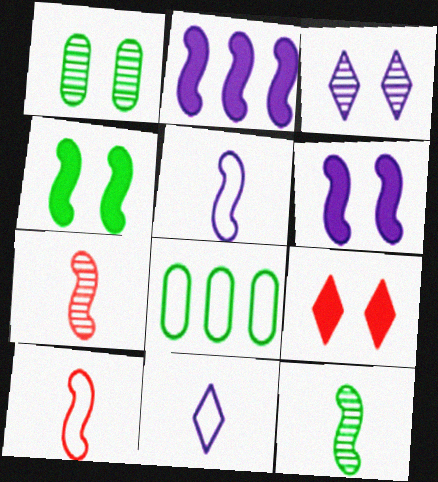[]